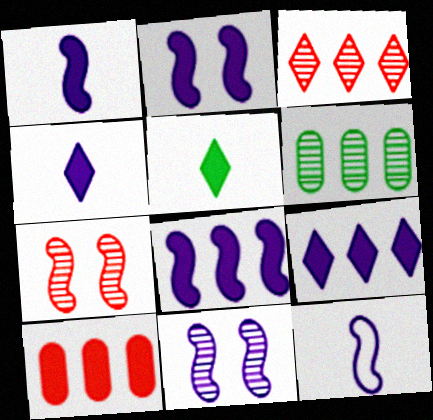[[1, 2, 8], 
[2, 5, 10], 
[8, 11, 12]]